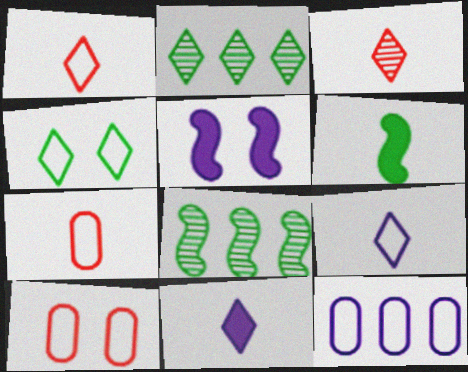[[2, 5, 7], 
[8, 10, 11]]